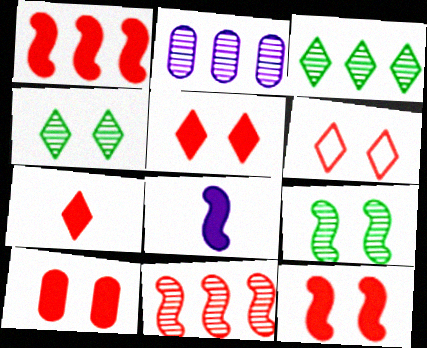[[1, 7, 10], 
[2, 3, 11], 
[5, 10, 12]]